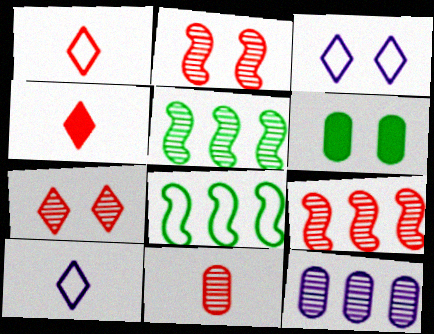[[2, 3, 6], 
[6, 9, 10], 
[7, 9, 11]]